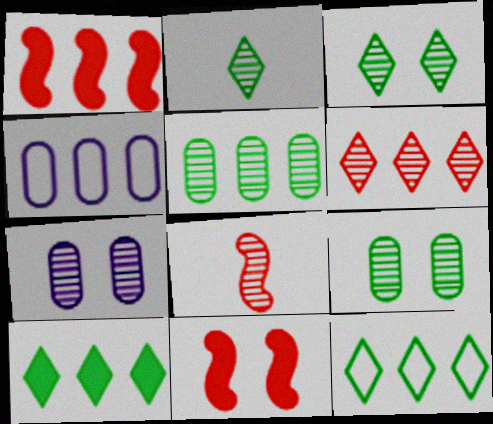[[2, 4, 11]]